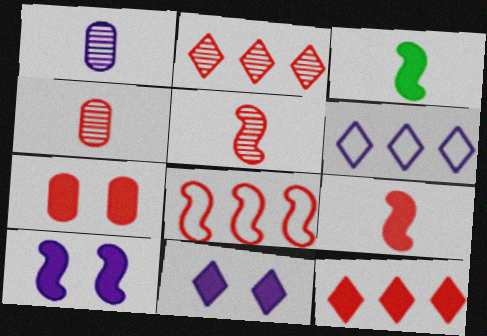[[1, 6, 10], 
[7, 9, 12]]